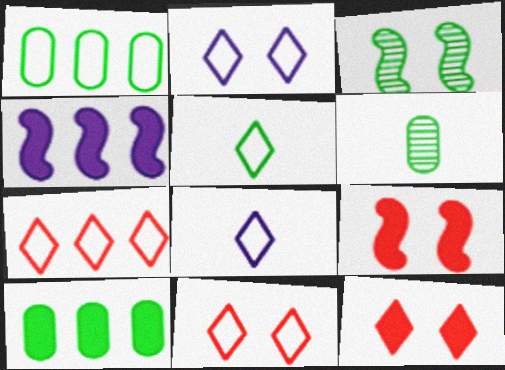[[2, 5, 7], 
[3, 5, 10], 
[4, 6, 11]]